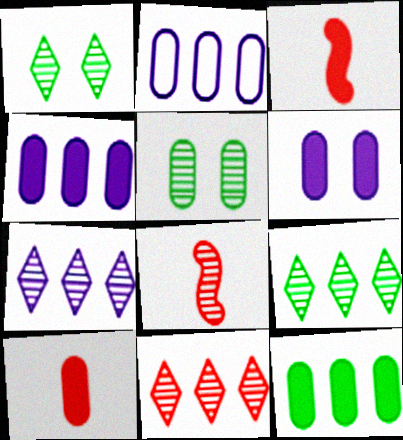[[1, 2, 3], 
[2, 5, 10], 
[5, 7, 8], 
[6, 10, 12], 
[7, 9, 11]]